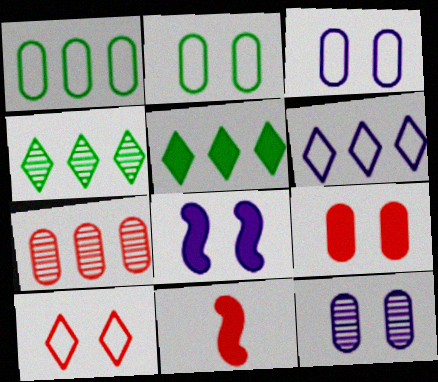[[2, 9, 12], 
[3, 4, 11], 
[7, 10, 11]]